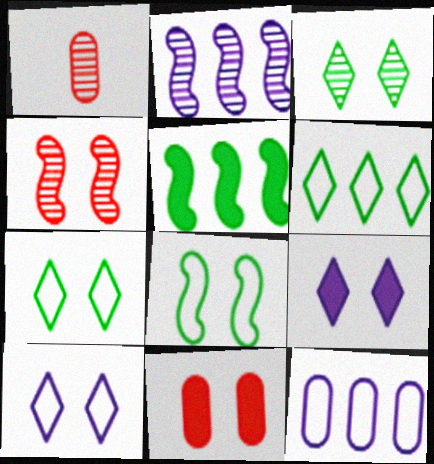[[1, 2, 3], 
[1, 5, 10]]